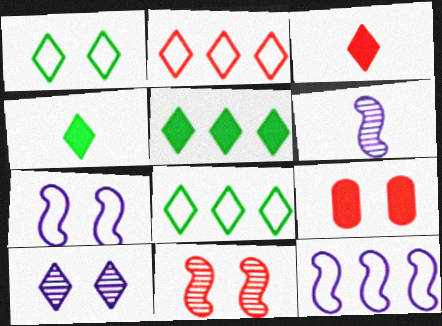[[2, 4, 10], 
[3, 8, 10], 
[6, 8, 9]]